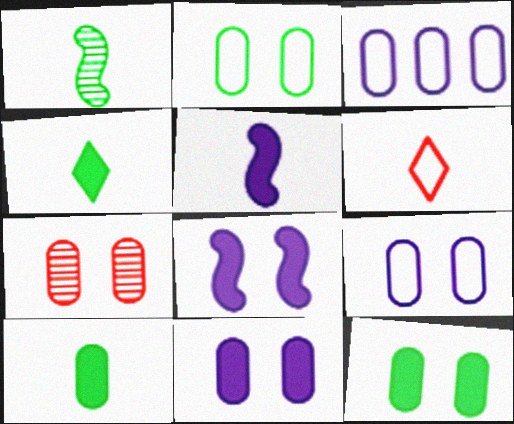[[2, 7, 11], 
[3, 7, 10], 
[7, 9, 12]]